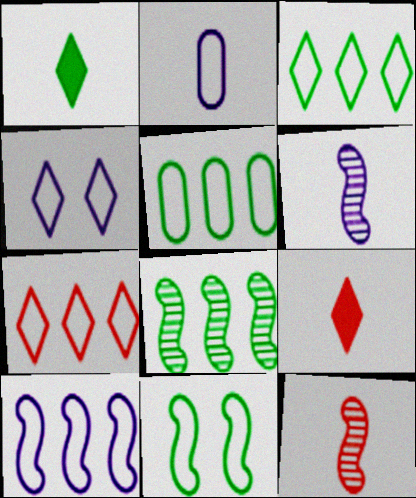[[1, 2, 12], 
[2, 4, 10], 
[2, 7, 11], 
[5, 7, 10]]